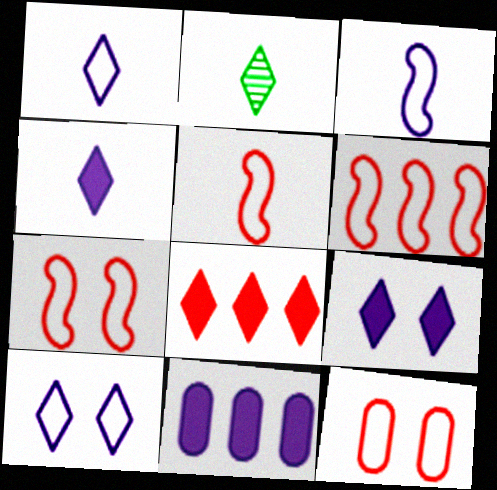[[2, 7, 11], 
[2, 8, 10], 
[5, 6, 7]]